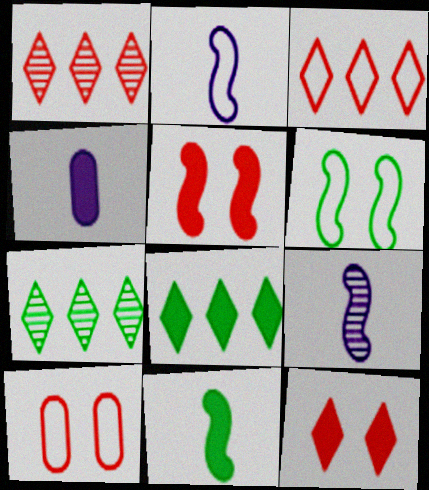[[1, 4, 6], 
[4, 5, 8], 
[8, 9, 10]]